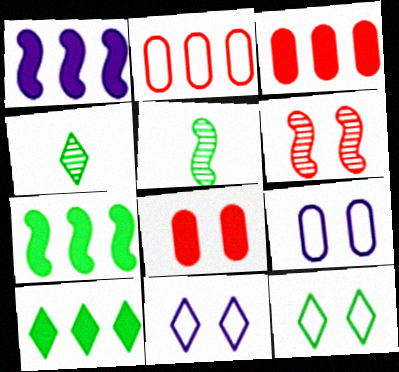[[1, 3, 10], 
[3, 5, 11], 
[4, 10, 12]]